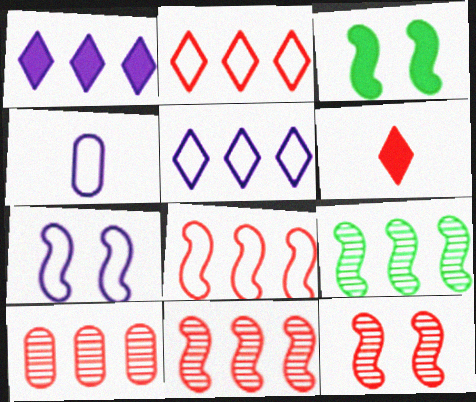[[3, 7, 12], 
[4, 5, 7]]